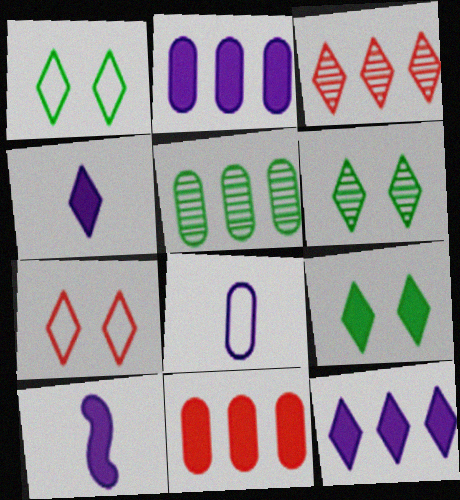[[1, 3, 4], 
[1, 6, 9], 
[5, 7, 10], 
[9, 10, 11]]